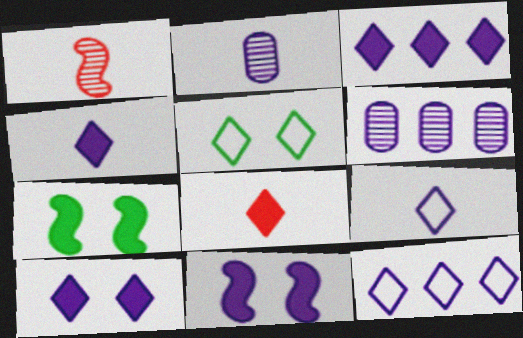[[2, 11, 12], 
[3, 4, 10], 
[6, 9, 11]]